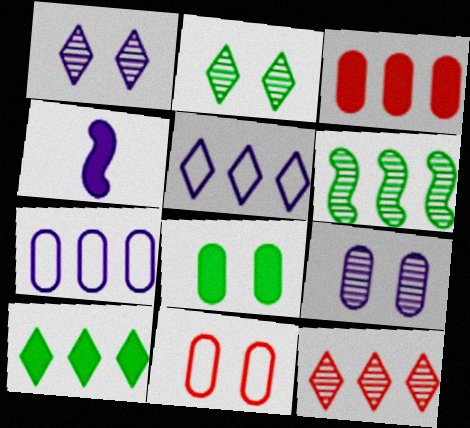[[1, 4, 7], 
[3, 5, 6], 
[4, 5, 9], 
[5, 10, 12], 
[8, 9, 11]]